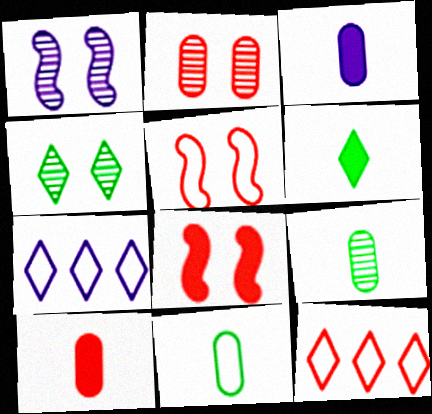[[1, 2, 4], 
[1, 3, 7], 
[5, 7, 11], 
[7, 8, 9]]